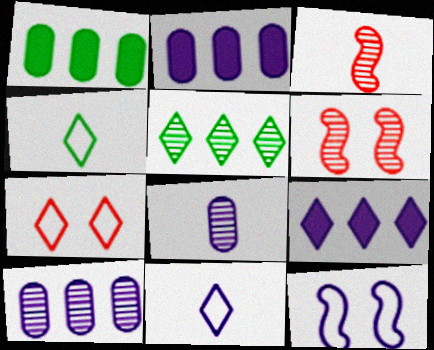[[1, 6, 11], 
[2, 4, 6], 
[5, 6, 8], 
[8, 9, 12]]